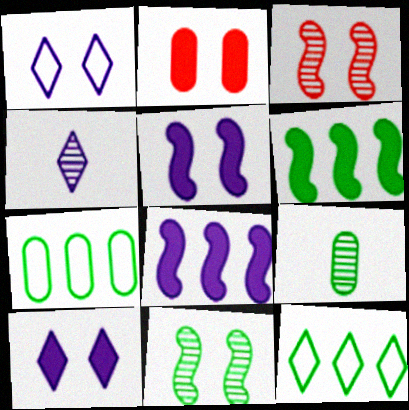[[1, 2, 11]]